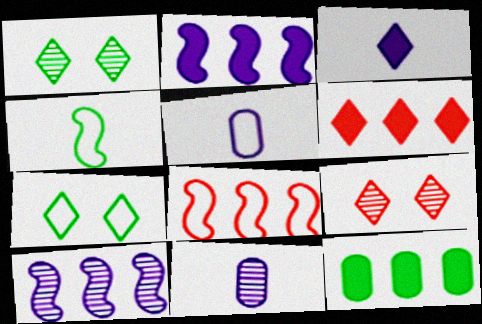[[1, 4, 12], 
[2, 6, 12], 
[5, 7, 8]]